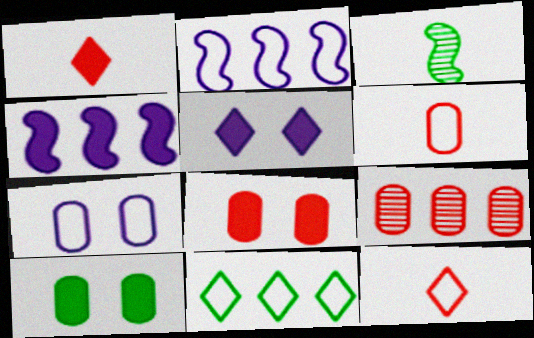[[1, 4, 10], 
[3, 10, 11], 
[4, 9, 11], 
[6, 8, 9]]